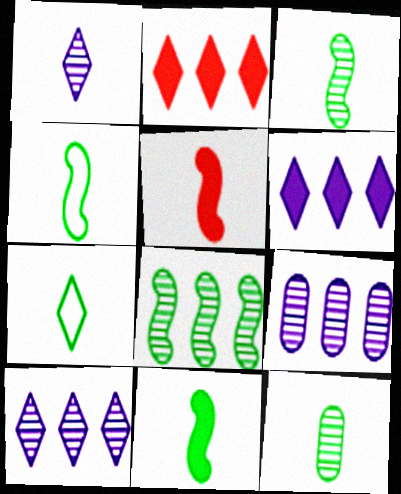[[3, 4, 11], 
[7, 11, 12]]